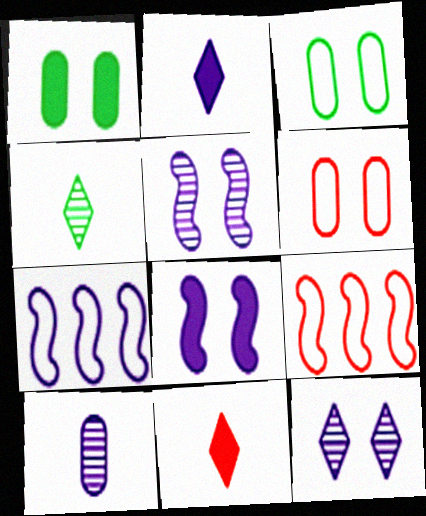[]